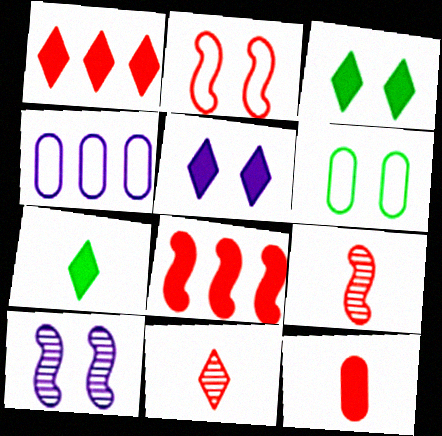[[1, 5, 7], 
[2, 8, 9], 
[3, 4, 9]]